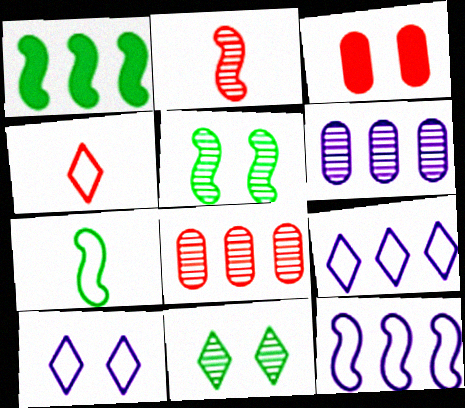[[1, 5, 7], 
[1, 8, 9], 
[2, 6, 11], 
[3, 5, 10]]